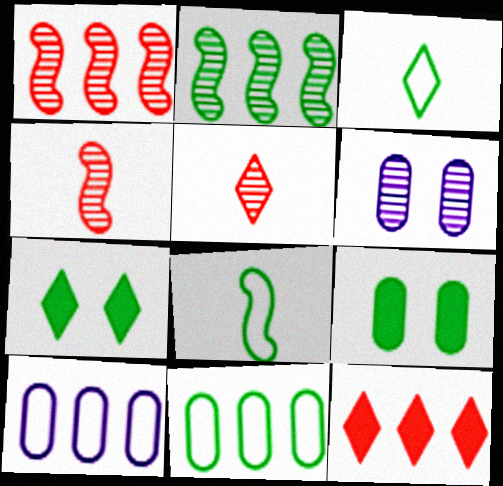[[2, 3, 9], 
[2, 5, 6], 
[2, 10, 12], 
[4, 7, 10], 
[6, 8, 12]]